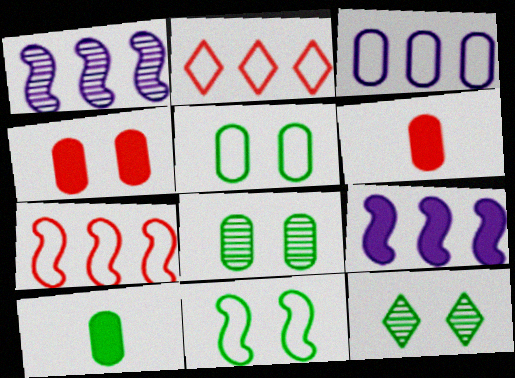[[3, 6, 8]]